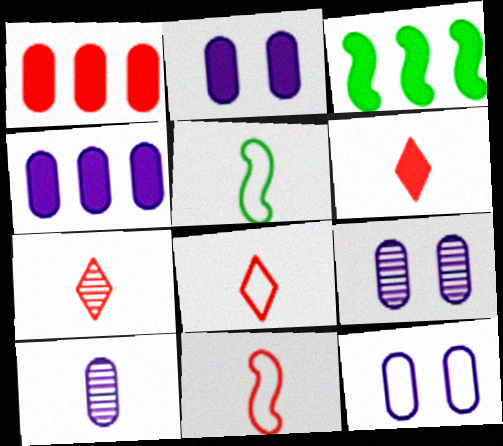[[2, 3, 6], 
[2, 9, 12], 
[3, 7, 12], 
[3, 8, 9], 
[4, 10, 12], 
[5, 6, 10], 
[6, 7, 8]]